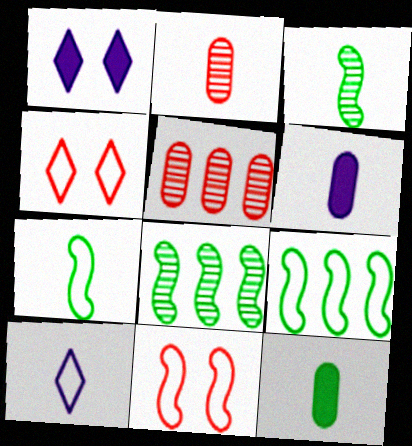[[1, 2, 9], 
[1, 5, 7], 
[4, 6, 8]]